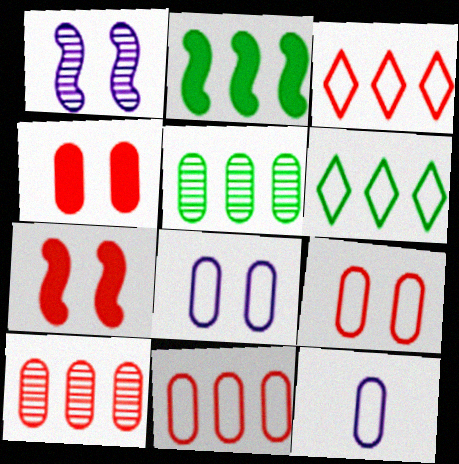[[2, 5, 6], 
[4, 5, 12]]